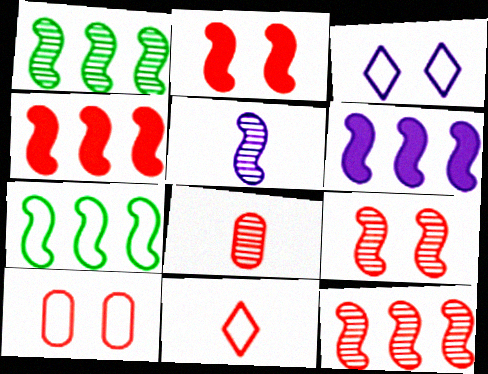[[1, 5, 9], 
[2, 5, 7], 
[6, 7, 12]]